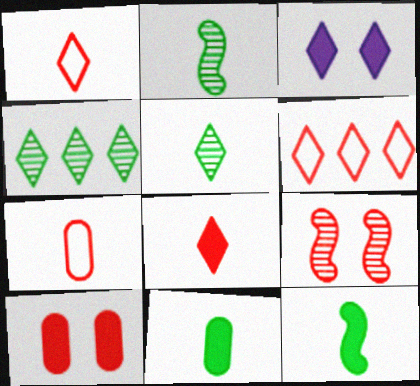[[1, 3, 4], 
[3, 5, 6]]